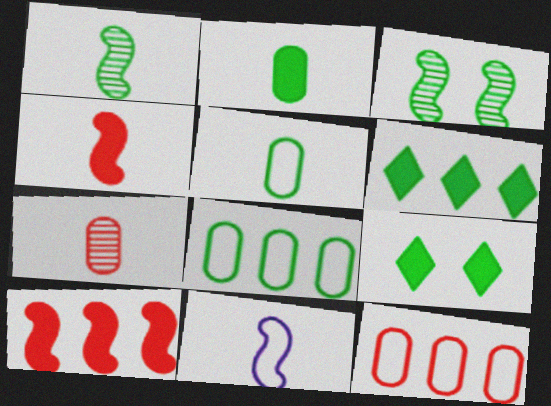[[1, 4, 11], 
[1, 8, 9], 
[3, 5, 6], 
[3, 10, 11]]